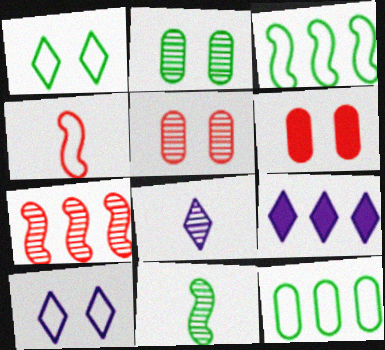[[2, 4, 9], 
[2, 7, 8], 
[3, 6, 8], 
[4, 10, 12], 
[7, 9, 12], 
[8, 9, 10]]